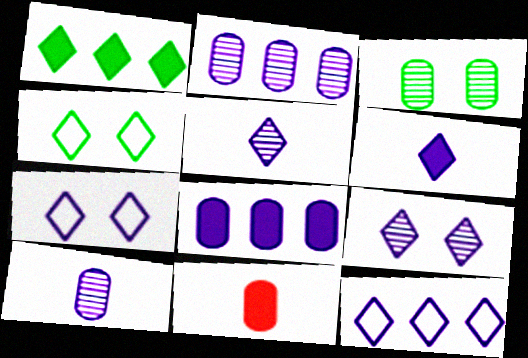[[6, 9, 12]]